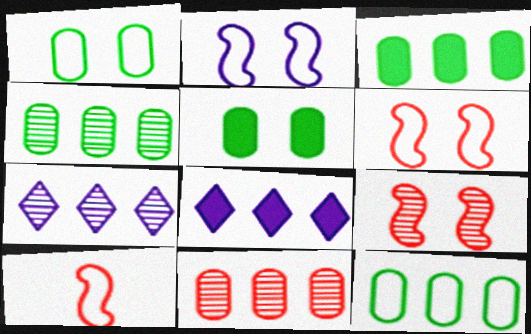[[3, 4, 12], 
[5, 7, 10]]